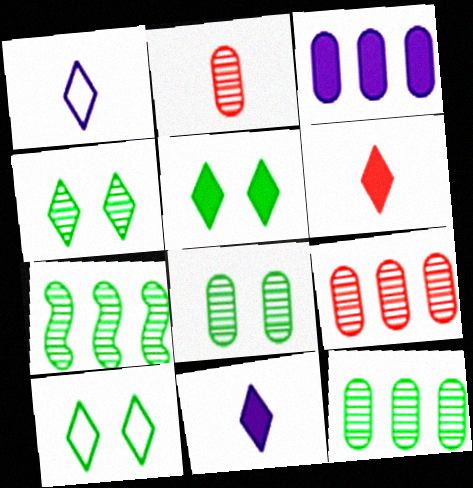[[4, 5, 10]]